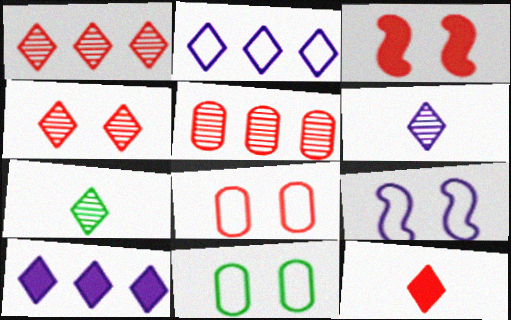[[3, 4, 8]]